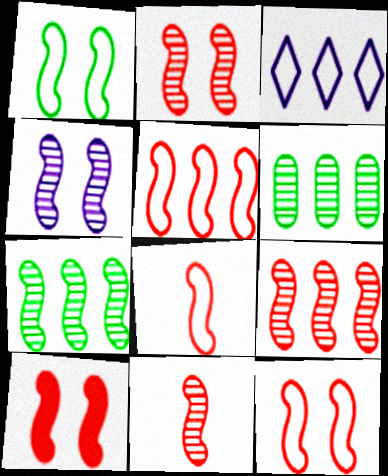[[1, 4, 10], 
[2, 9, 11], 
[2, 10, 12], 
[4, 7, 11], 
[5, 8, 12], 
[5, 10, 11], 
[8, 9, 10]]